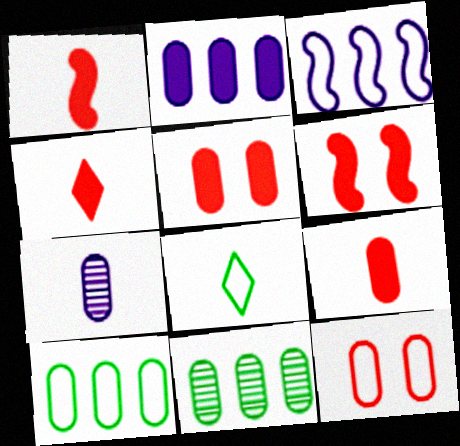[[1, 4, 9], 
[1, 7, 8], 
[3, 8, 12], 
[5, 7, 10]]